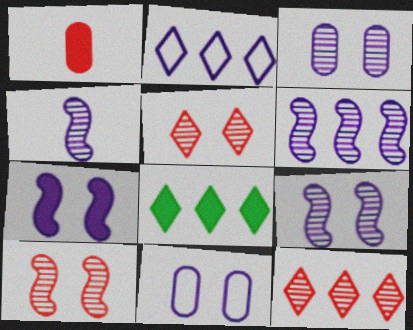[[1, 7, 8], 
[2, 8, 12], 
[4, 6, 9]]